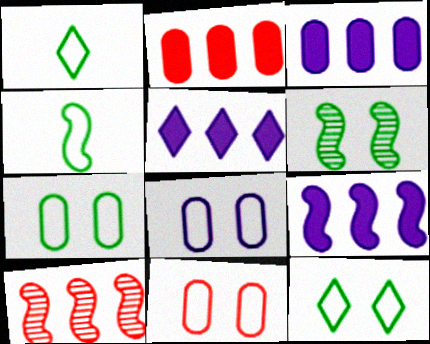[[3, 5, 9], 
[7, 8, 11]]